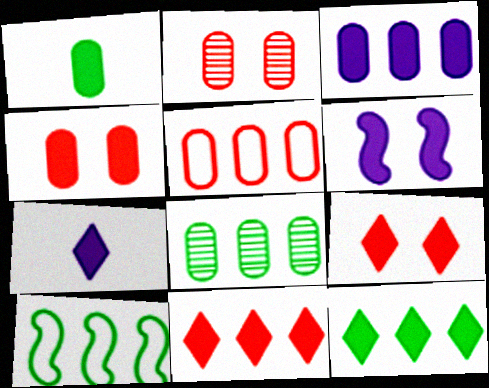[[1, 3, 4], 
[1, 6, 11], 
[2, 7, 10], 
[3, 5, 8], 
[3, 6, 7], 
[7, 9, 12], 
[8, 10, 12]]